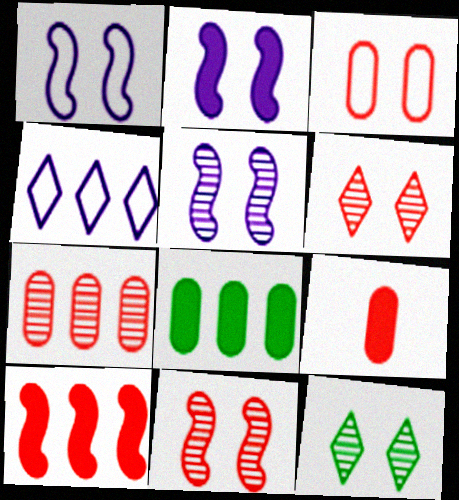[[1, 2, 5], 
[2, 3, 12], 
[3, 7, 9]]